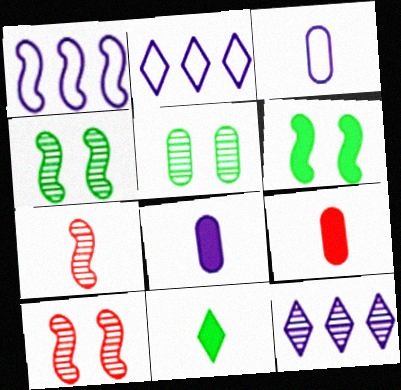[[1, 6, 7], 
[2, 4, 9], 
[3, 7, 11], 
[5, 7, 12]]